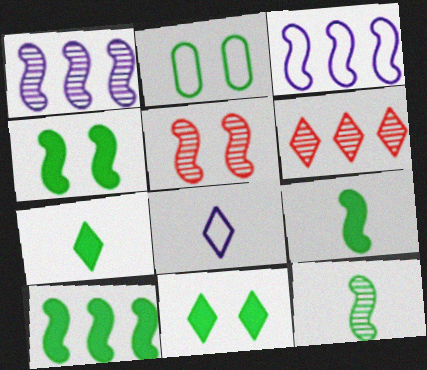[[1, 5, 12], 
[3, 5, 9], 
[4, 9, 10], 
[6, 8, 11]]